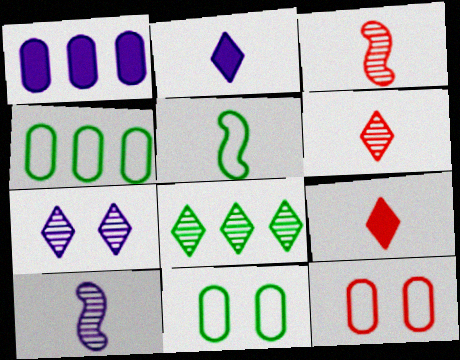[[6, 7, 8]]